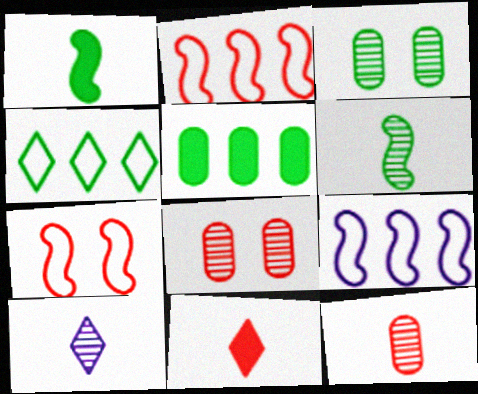[[1, 3, 4], 
[2, 8, 11], 
[3, 9, 11], 
[5, 7, 10], 
[6, 10, 12]]